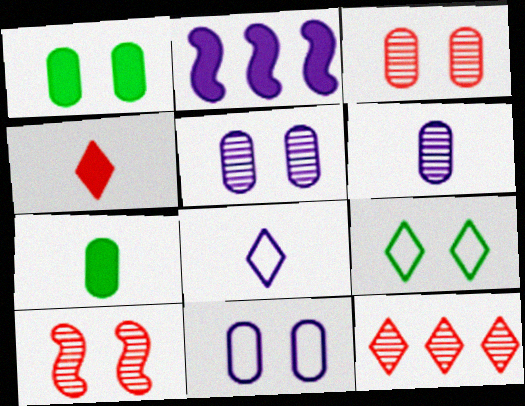[[1, 2, 4], 
[1, 3, 11], 
[2, 5, 8]]